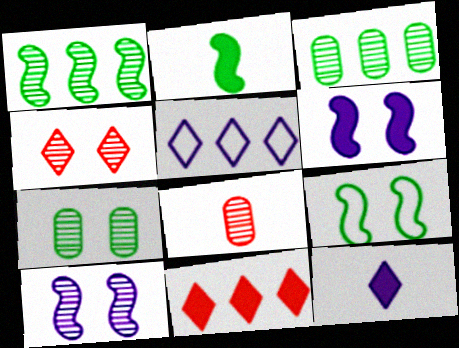[[1, 2, 9], 
[4, 7, 10]]